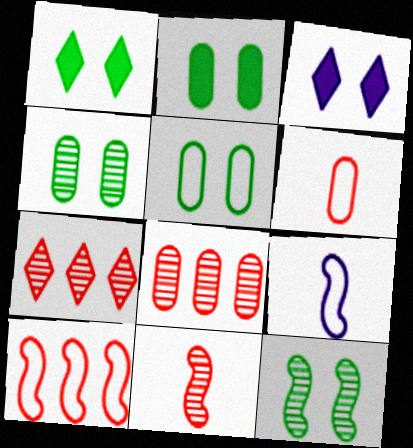[[1, 5, 12], 
[1, 8, 9], 
[2, 4, 5], 
[2, 7, 9]]